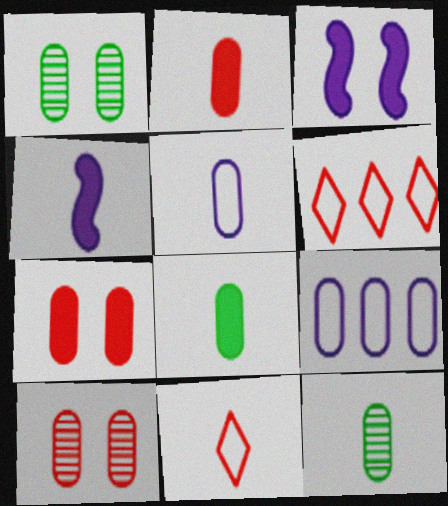[[1, 2, 9], 
[1, 4, 6], 
[2, 5, 12], 
[3, 6, 12], 
[4, 11, 12], 
[7, 9, 12], 
[8, 9, 10]]